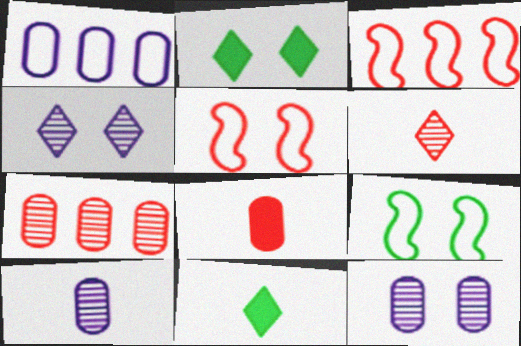[[2, 3, 10], 
[2, 5, 12], 
[3, 11, 12]]